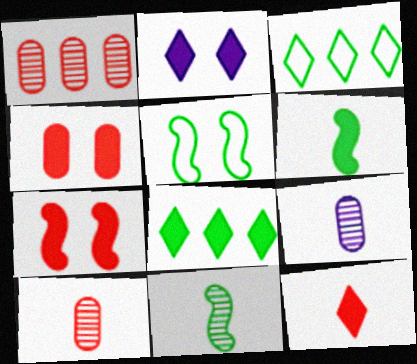[[2, 8, 12], 
[3, 7, 9]]